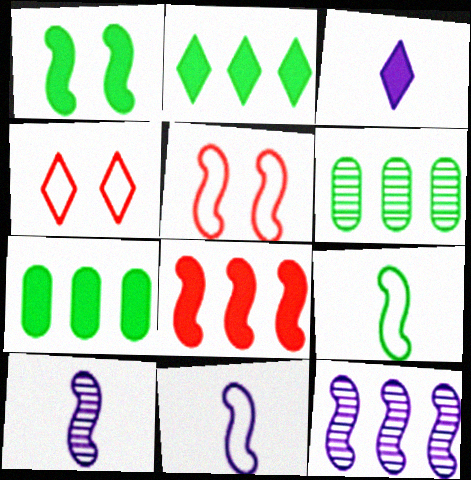[[3, 5, 6], 
[4, 7, 10]]